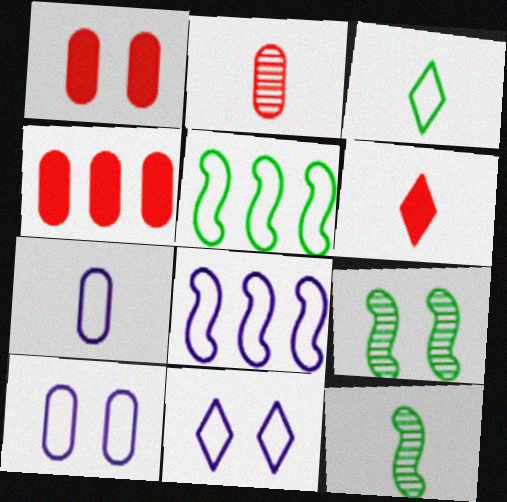[[1, 9, 11], 
[4, 11, 12], 
[6, 7, 12], 
[7, 8, 11]]